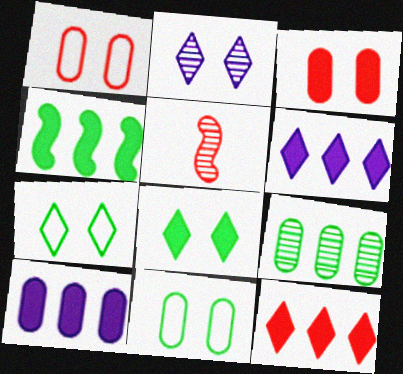[[1, 5, 12], 
[2, 5, 9], 
[4, 10, 12], 
[5, 6, 11], 
[5, 7, 10]]